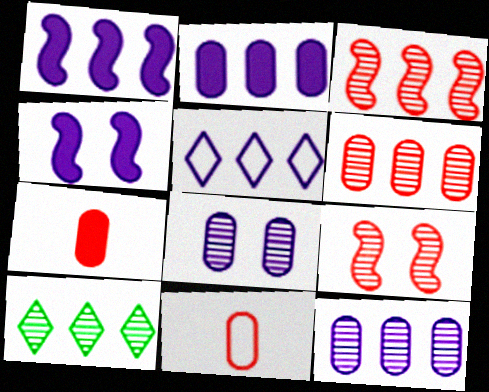[[1, 5, 12], 
[3, 10, 12], 
[4, 10, 11]]